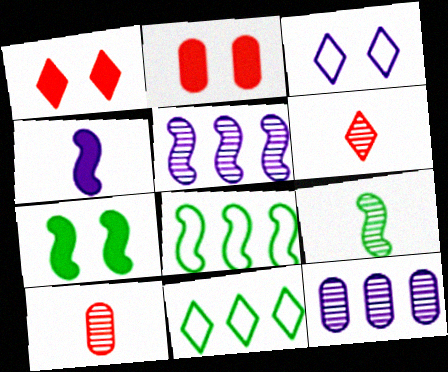[[3, 4, 12], 
[7, 8, 9]]